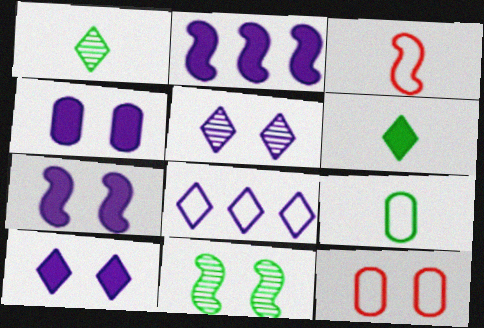[[1, 2, 12], 
[2, 3, 11], 
[4, 7, 10], 
[10, 11, 12]]